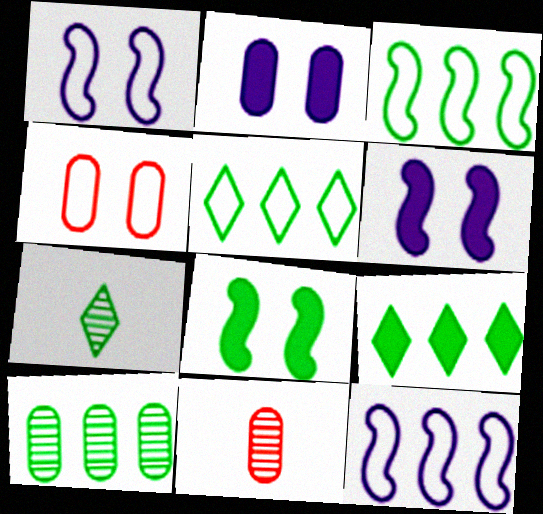[[1, 9, 11], 
[3, 9, 10], 
[5, 6, 11]]